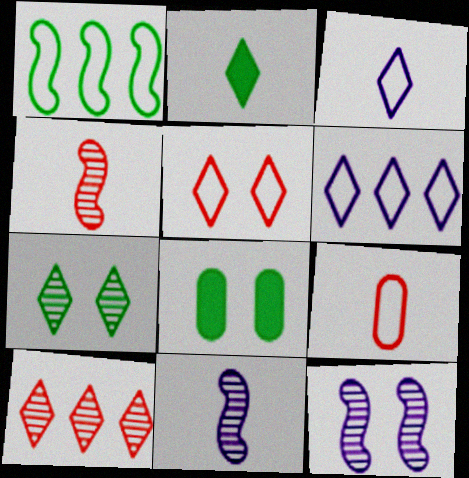[[2, 9, 11], 
[4, 6, 8], 
[5, 8, 12]]